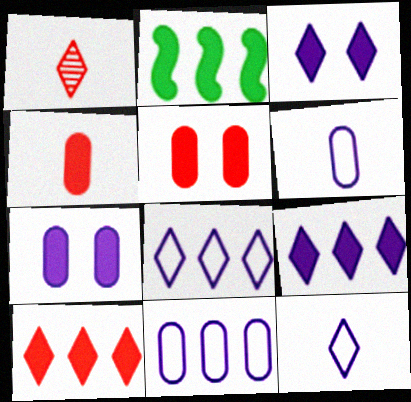[[2, 3, 4]]